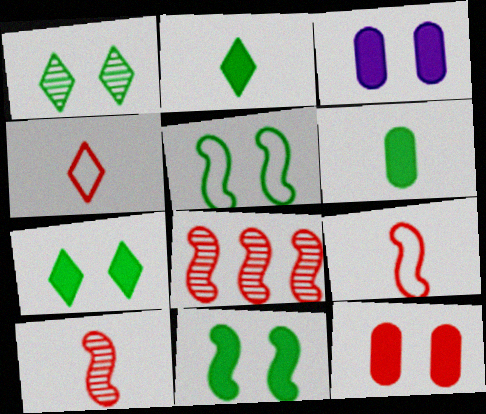[[4, 8, 12]]